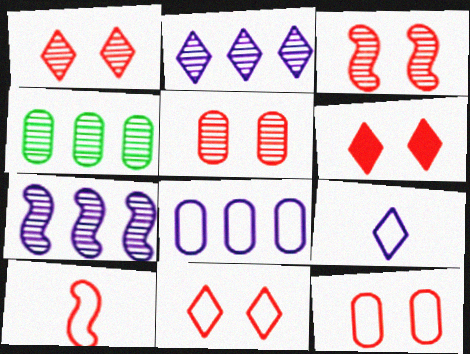[[1, 3, 5], 
[1, 6, 11], 
[3, 6, 12]]